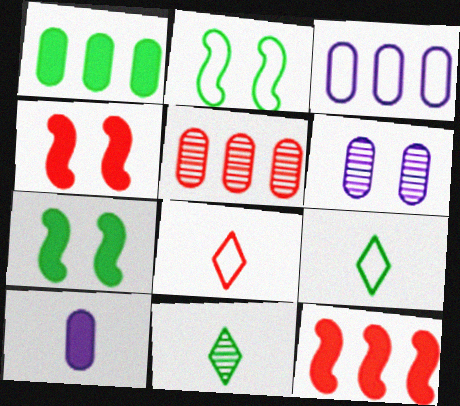[[1, 2, 11], 
[1, 3, 5], 
[2, 3, 8], 
[3, 4, 11], 
[3, 6, 10], 
[4, 5, 8], 
[6, 9, 12]]